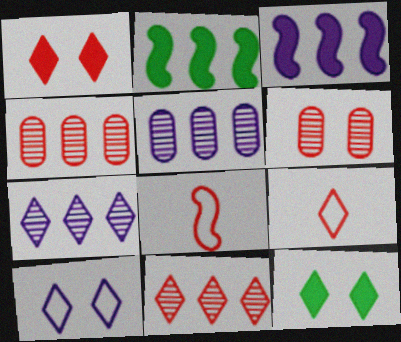[[1, 4, 8], 
[1, 9, 11], 
[5, 8, 12], 
[7, 9, 12]]